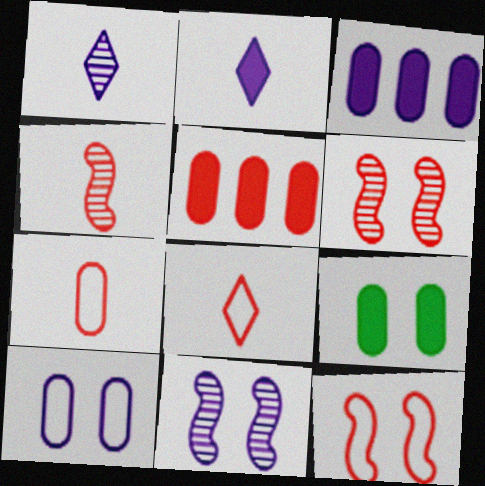[[5, 6, 8]]